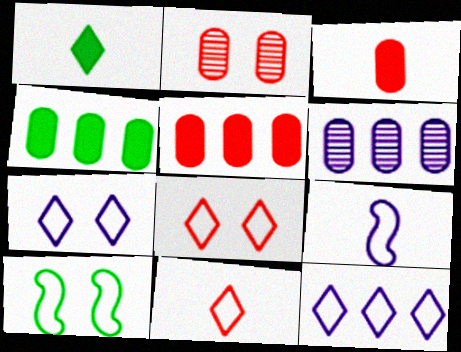[]